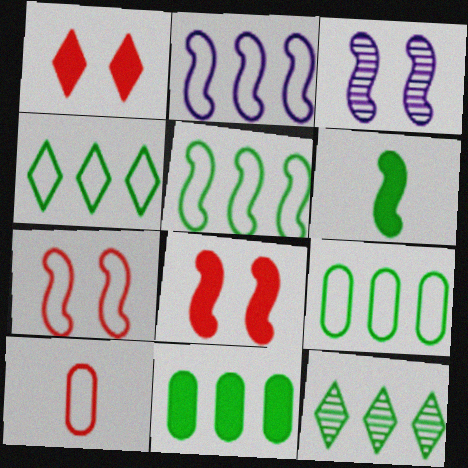[[4, 5, 9], 
[5, 11, 12]]